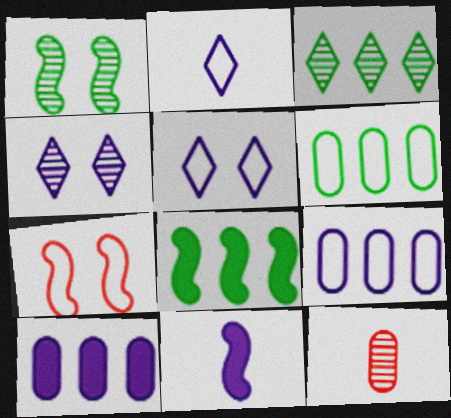[[2, 6, 7], 
[3, 6, 8], 
[4, 9, 11], 
[5, 8, 12]]